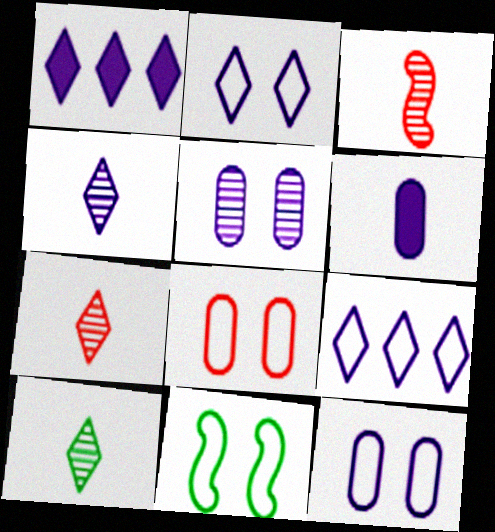[[1, 2, 4], 
[2, 8, 11], 
[4, 7, 10]]